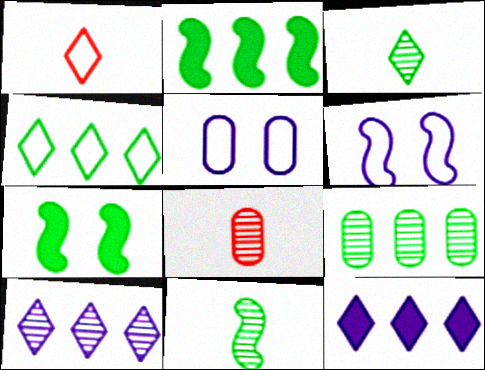[[2, 4, 9]]